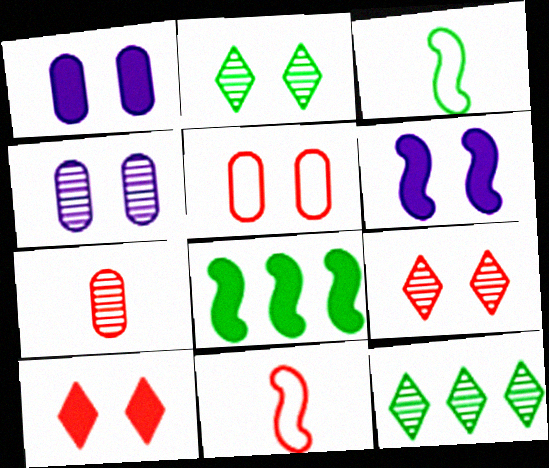[[1, 11, 12], 
[2, 5, 6]]